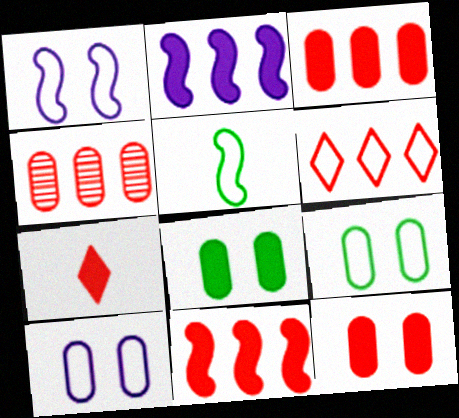[[2, 7, 8], 
[4, 6, 11], 
[5, 6, 10], 
[7, 11, 12]]